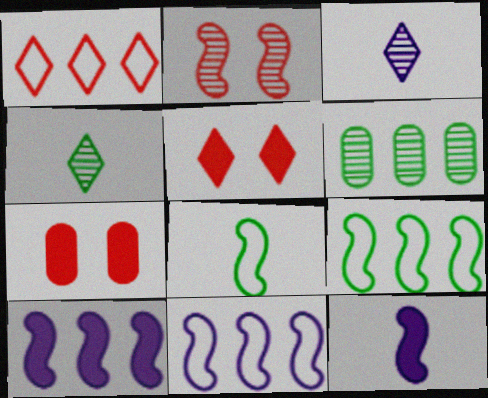[[1, 6, 10], 
[2, 3, 6], 
[2, 8, 10], 
[2, 9, 12], 
[3, 7, 9], 
[4, 7, 11]]